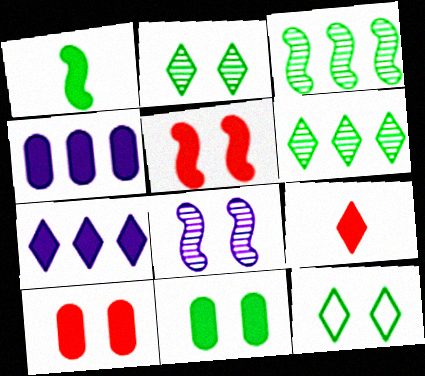[[1, 7, 10], 
[8, 10, 12]]